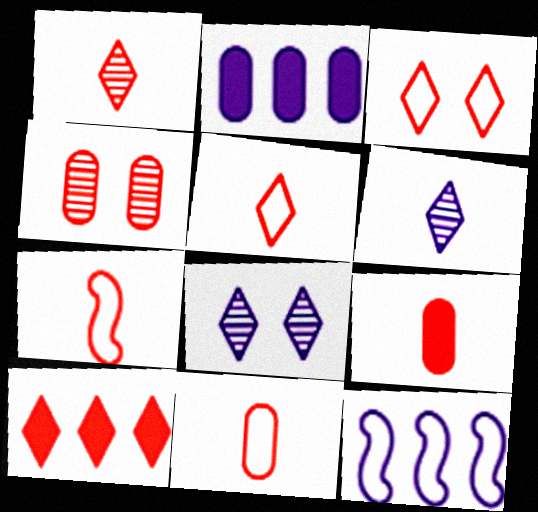[[1, 3, 10], 
[1, 7, 9], 
[4, 7, 10], 
[5, 7, 11]]